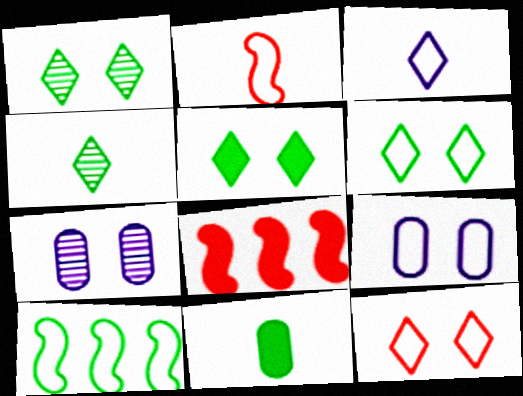[[1, 5, 6], 
[1, 10, 11], 
[4, 8, 9]]